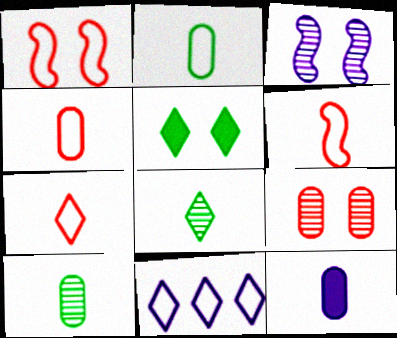[[1, 2, 11], 
[3, 11, 12], 
[4, 6, 7], 
[4, 10, 12], 
[6, 8, 12]]